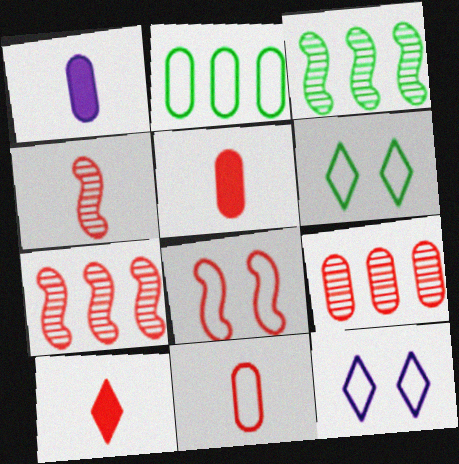[[1, 6, 7], 
[3, 5, 12], 
[4, 10, 11], 
[8, 9, 10]]